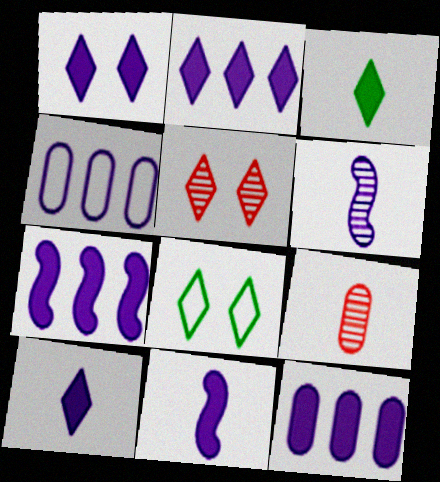[[1, 2, 10], 
[1, 4, 6], 
[1, 5, 8], 
[1, 11, 12], 
[2, 7, 12], 
[7, 8, 9]]